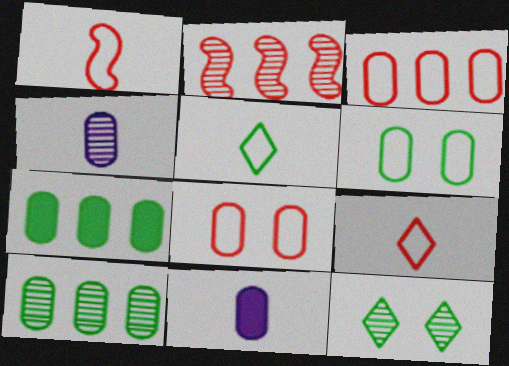[[2, 4, 12], 
[4, 7, 8], 
[8, 10, 11]]